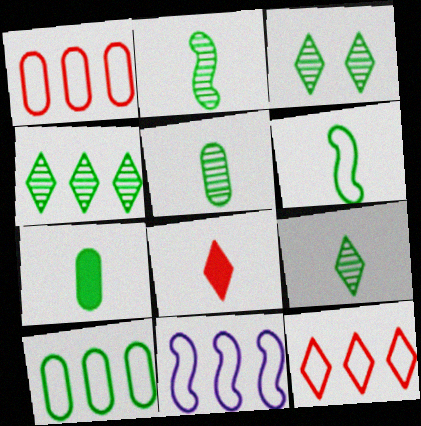[[2, 5, 9], 
[3, 4, 9], 
[6, 7, 9], 
[10, 11, 12]]